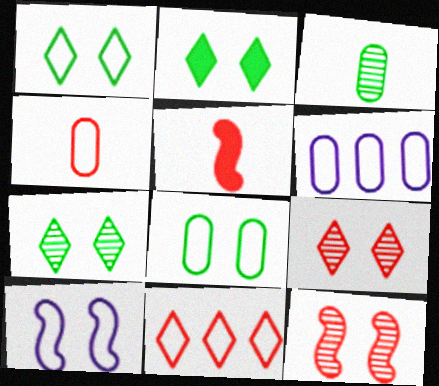[[1, 2, 7], 
[4, 6, 8], 
[5, 6, 7]]